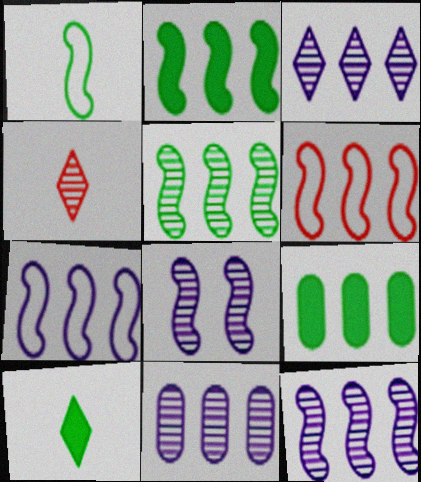[[2, 6, 12], 
[3, 6, 9], 
[3, 11, 12]]